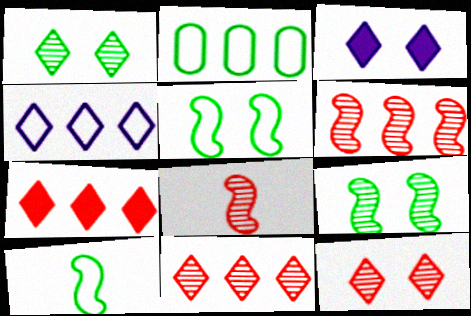[[2, 3, 8]]